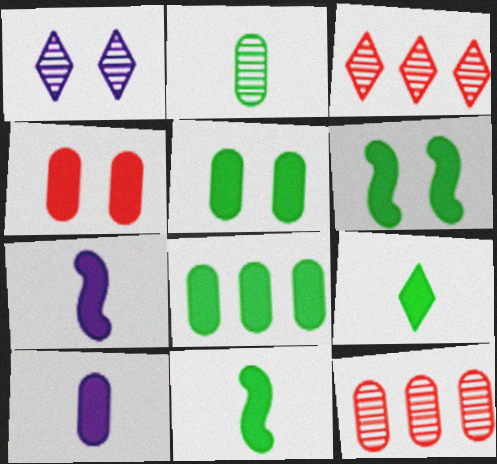[[4, 8, 10], 
[6, 8, 9]]